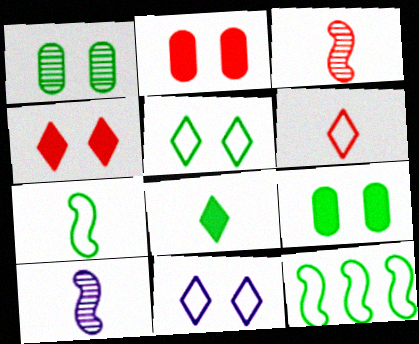[[1, 8, 12]]